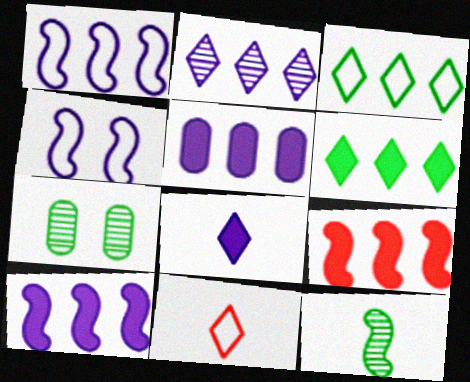[[1, 2, 5], 
[4, 9, 12], 
[5, 6, 9], 
[7, 10, 11]]